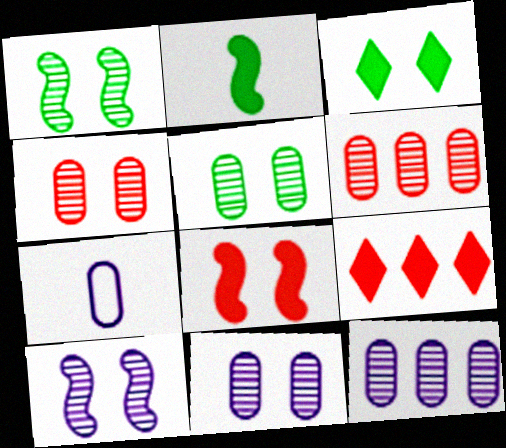[[1, 7, 9], 
[4, 5, 11]]